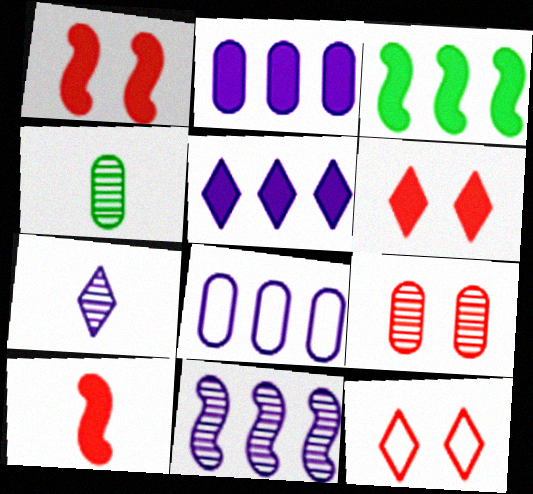[[1, 9, 12], 
[5, 8, 11]]